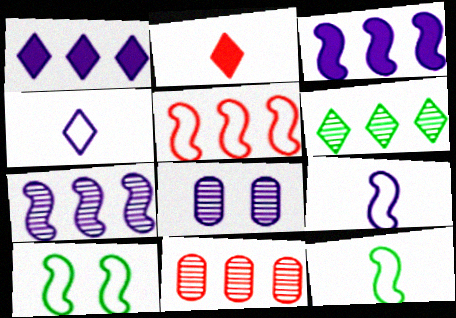[[1, 8, 9], 
[3, 4, 8], 
[5, 9, 10], 
[6, 7, 11]]